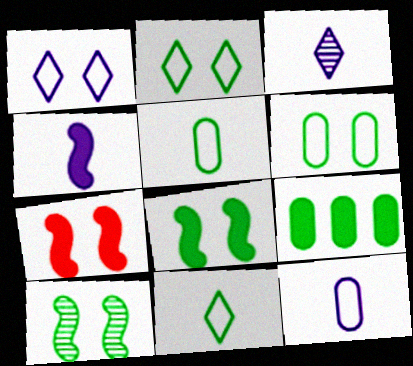[[3, 4, 12], 
[9, 10, 11]]